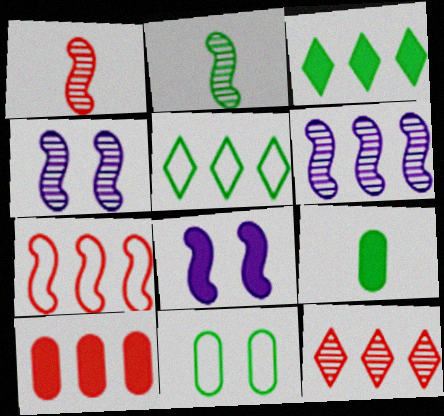[[2, 3, 11], 
[2, 7, 8], 
[5, 6, 10], 
[7, 10, 12]]